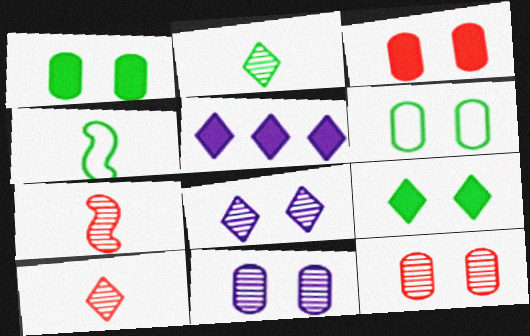[[3, 6, 11], 
[4, 5, 12], 
[5, 6, 7]]